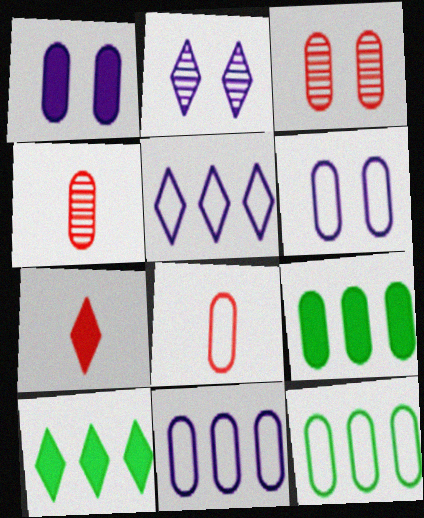[[1, 4, 12], 
[4, 6, 9], 
[6, 8, 12]]